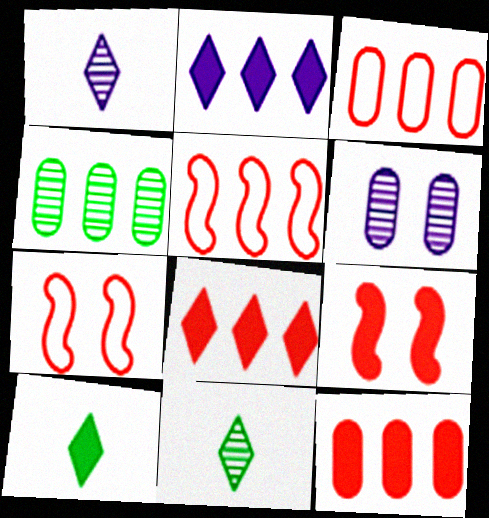[[2, 4, 5], 
[5, 6, 10]]